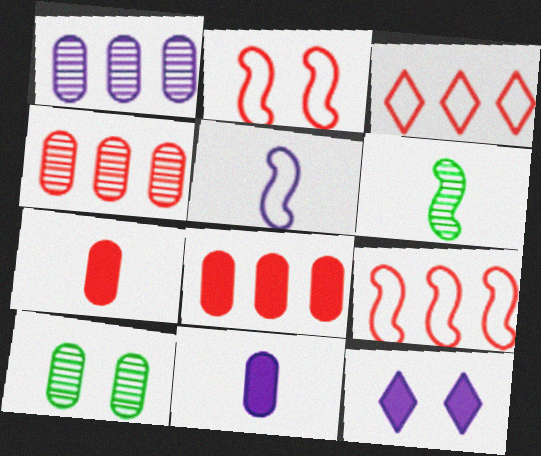[[1, 5, 12], 
[2, 10, 12]]